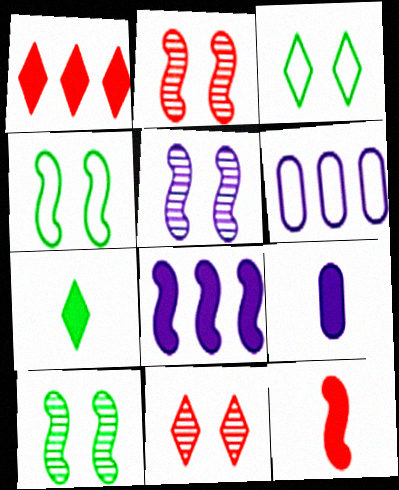[[2, 5, 10], 
[2, 6, 7], 
[7, 9, 12]]